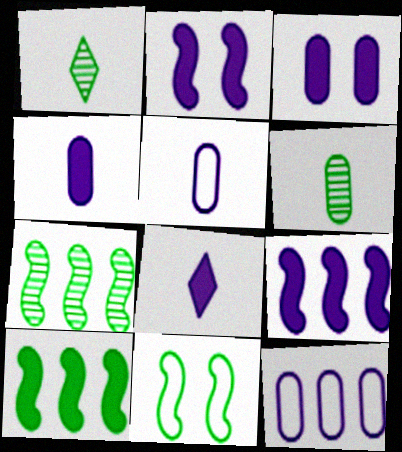[[3, 8, 9]]